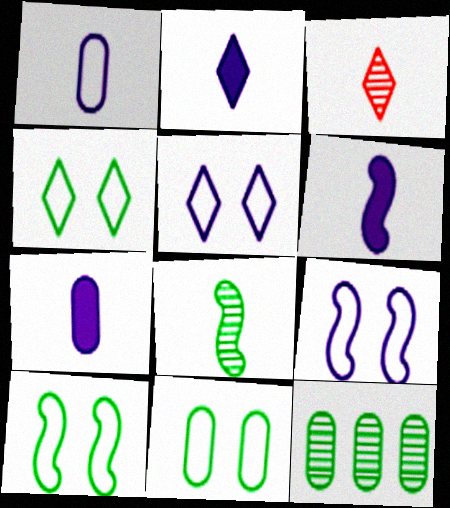[[2, 6, 7], 
[4, 10, 11]]